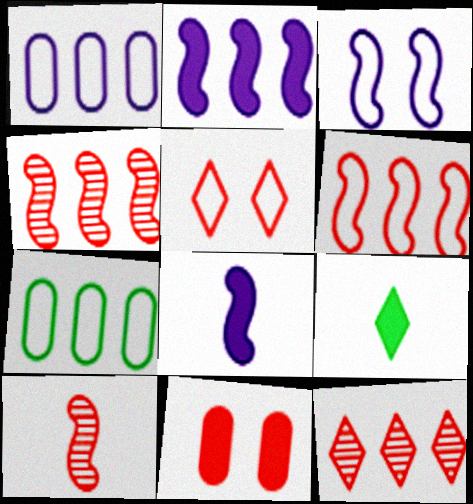[[2, 7, 12], 
[2, 9, 11]]